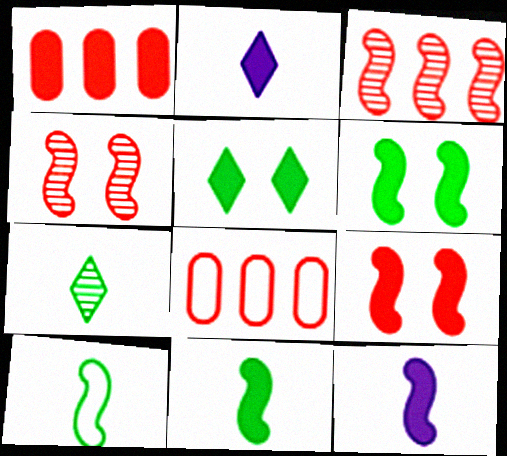[[1, 2, 6], 
[1, 5, 12]]